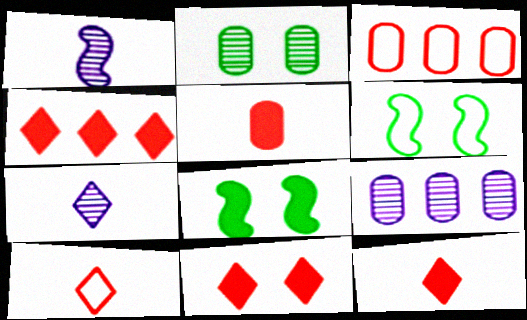[[3, 7, 8], 
[4, 11, 12], 
[6, 9, 12], 
[8, 9, 10]]